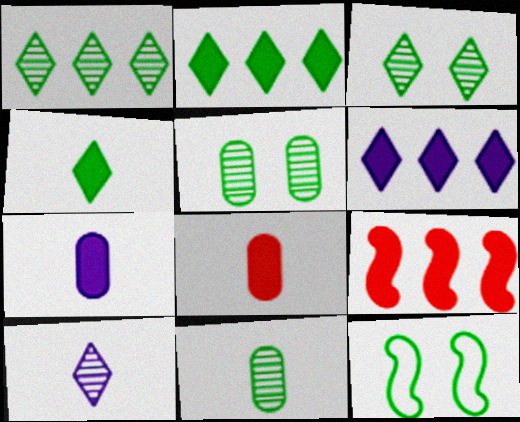[[2, 11, 12]]